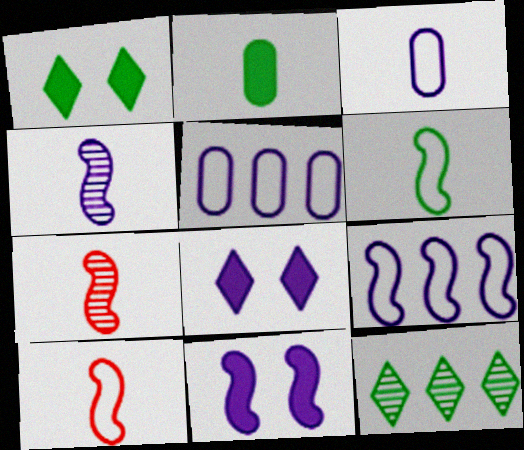[[1, 5, 7], 
[4, 5, 8], 
[4, 9, 11]]